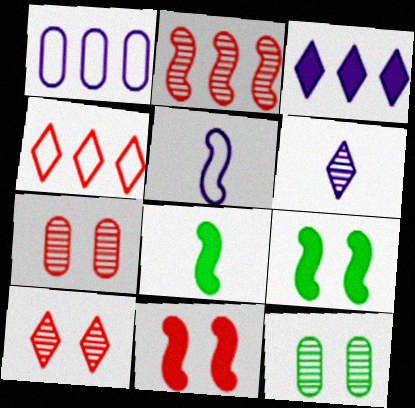[[1, 8, 10], 
[2, 5, 9], 
[2, 6, 12]]